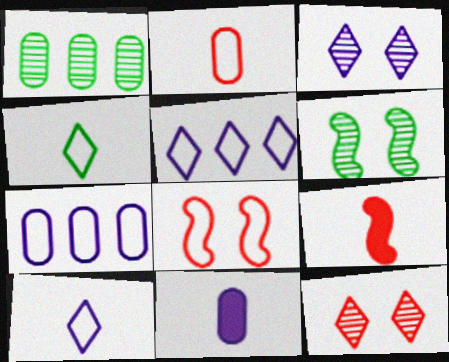[[4, 7, 8]]